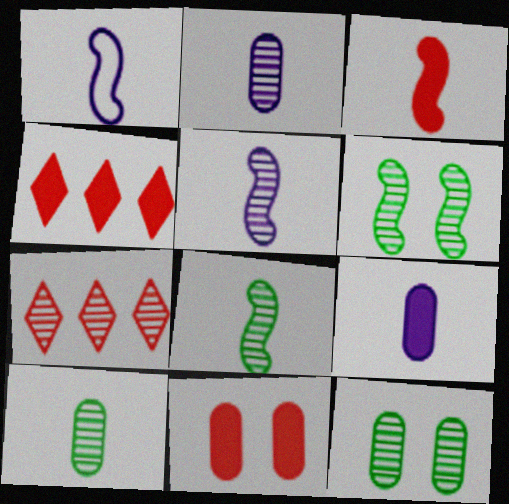[[1, 3, 8], 
[1, 4, 12], 
[2, 6, 7], 
[3, 4, 11], 
[5, 7, 12]]